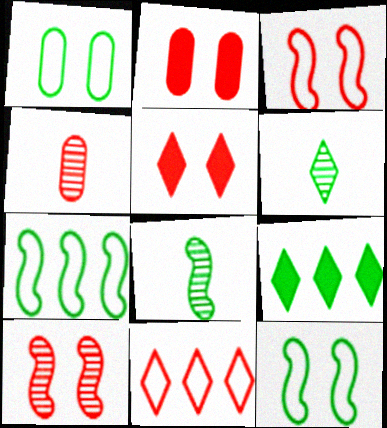[[1, 8, 9]]